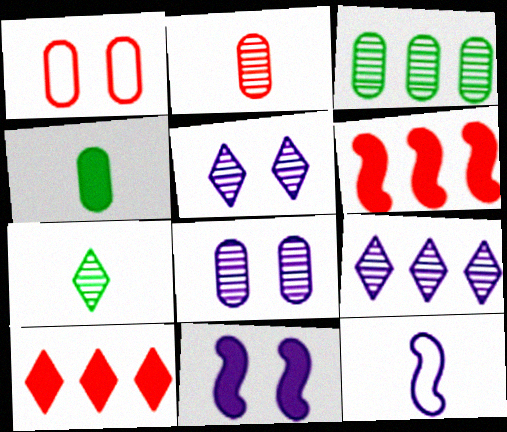[[2, 3, 8], 
[4, 10, 11]]